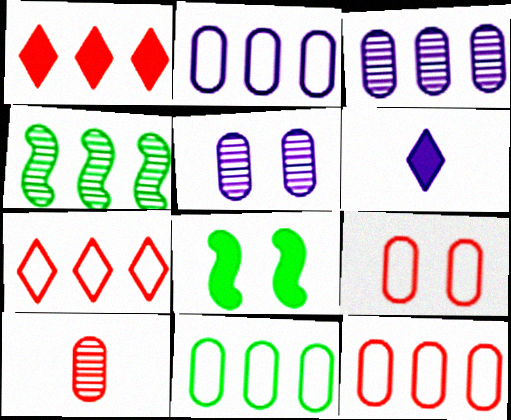[[1, 2, 4], 
[2, 11, 12], 
[4, 6, 9]]